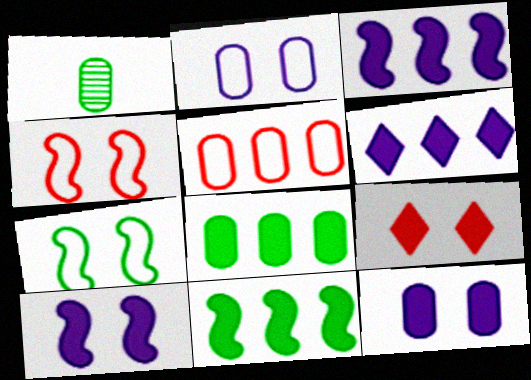[[1, 4, 6], 
[1, 5, 12]]